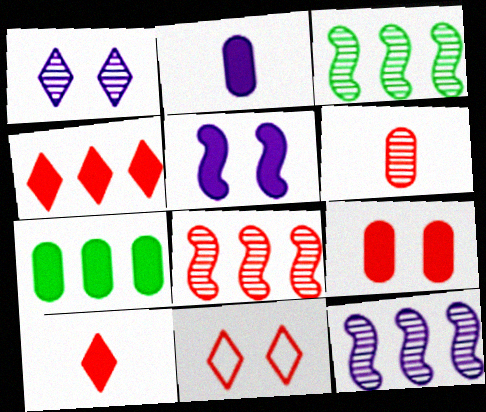[[1, 3, 6], 
[2, 3, 11], 
[2, 7, 9], 
[3, 8, 12], 
[5, 7, 10]]